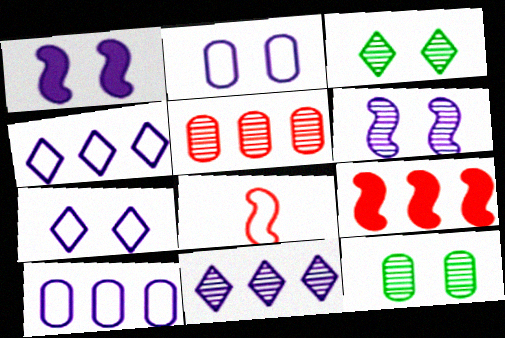[]